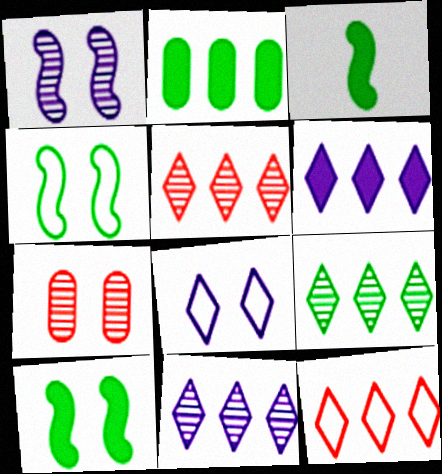[[5, 9, 11], 
[6, 9, 12], 
[7, 8, 10]]